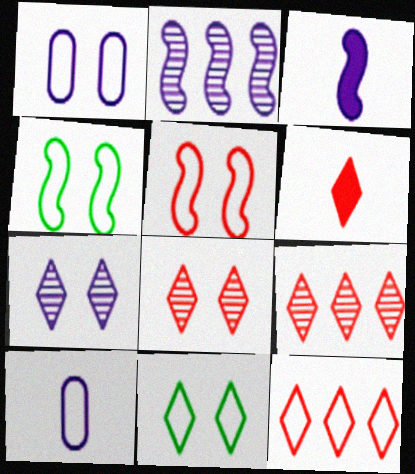[[1, 5, 11], 
[4, 10, 12], 
[6, 8, 12]]